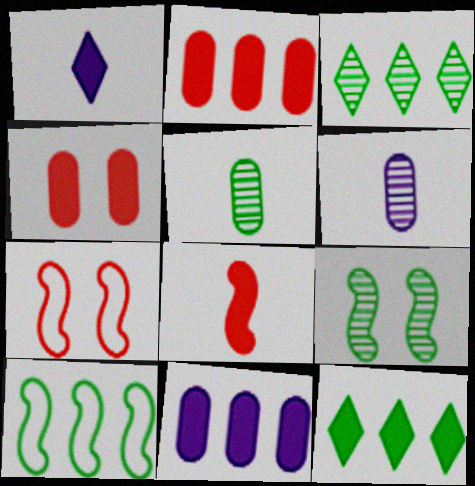[[3, 5, 9], 
[6, 7, 12]]